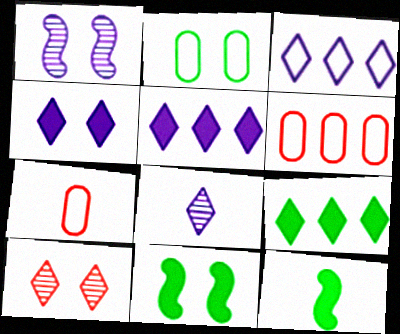[[1, 7, 9], 
[3, 4, 8], 
[6, 8, 11], 
[7, 8, 12]]